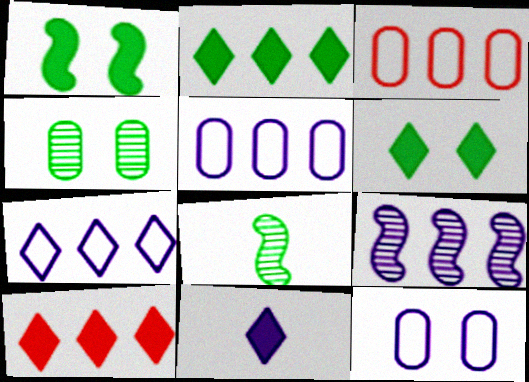[[2, 3, 9], 
[6, 10, 11], 
[8, 10, 12], 
[9, 11, 12]]